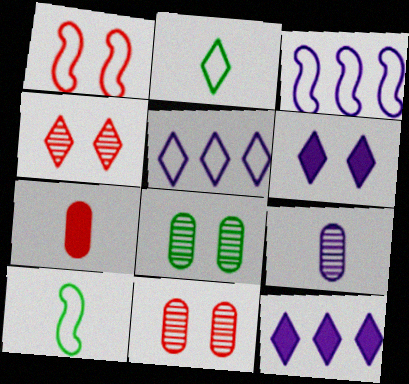[[1, 3, 10], 
[1, 6, 8], 
[2, 4, 12], 
[3, 6, 9], 
[10, 11, 12]]